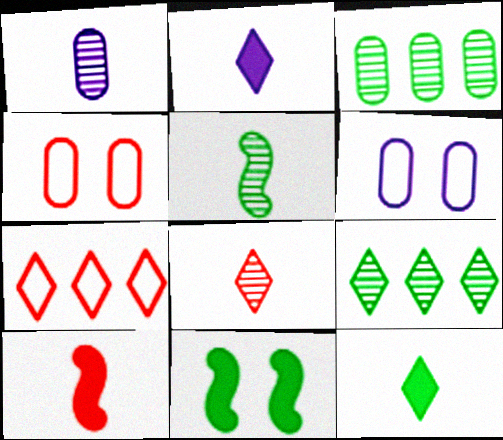[[1, 5, 8], 
[1, 7, 11], 
[6, 9, 10]]